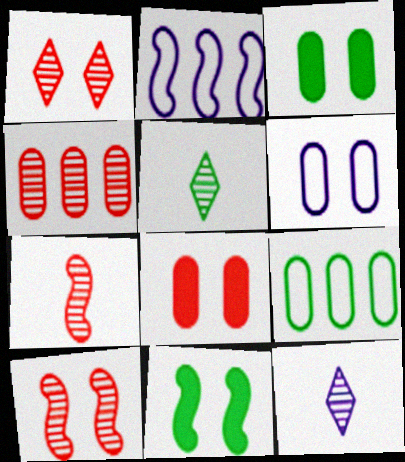[[1, 4, 7], 
[1, 6, 11], 
[2, 5, 8], 
[2, 7, 11], 
[5, 9, 11]]